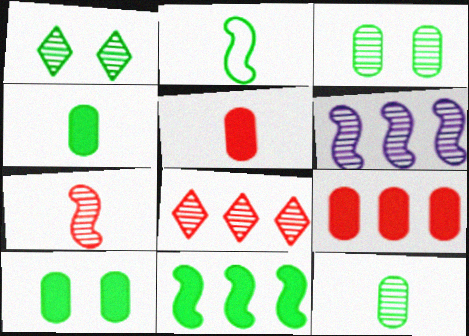[]